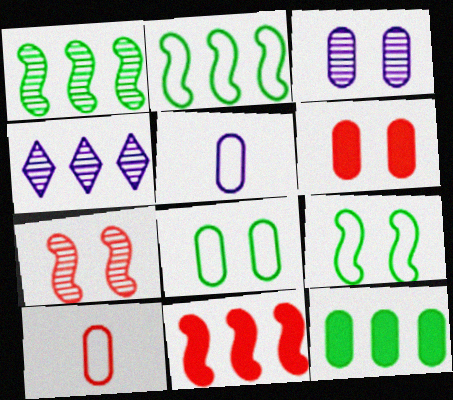[[3, 6, 8], 
[3, 10, 12]]